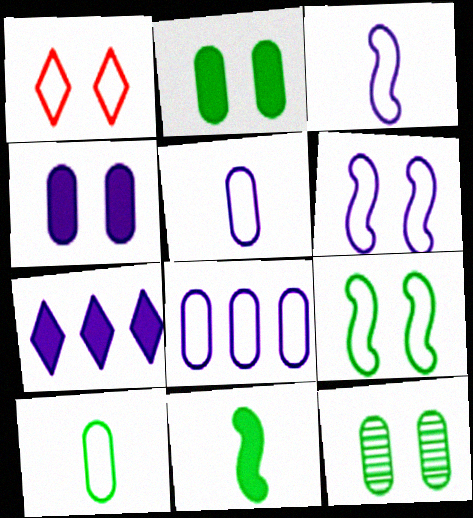[]